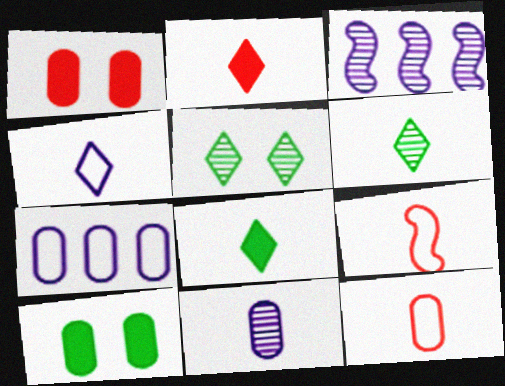[[2, 4, 6], 
[8, 9, 11]]